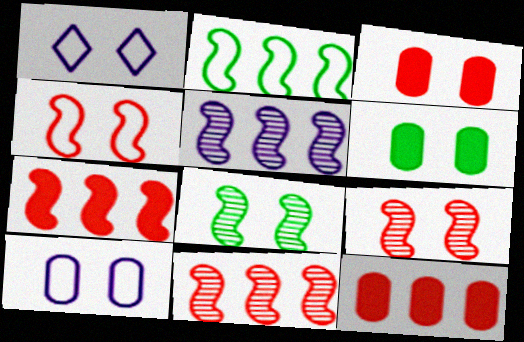[[1, 3, 8], 
[1, 6, 9], 
[2, 5, 7]]